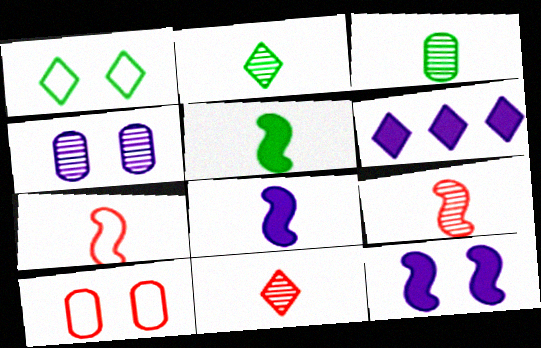[[1, 6, 11]]